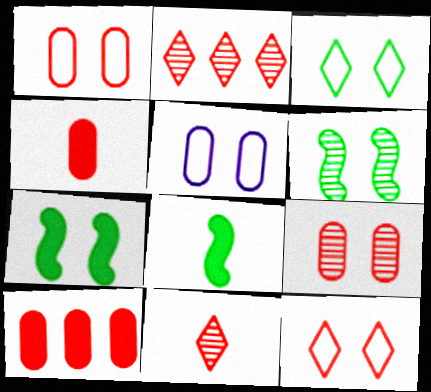[[2, 5, 8]]